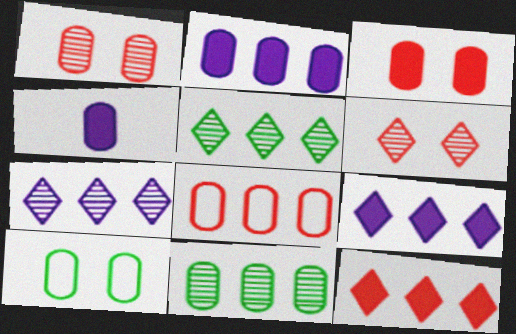[[2, 8, 11]]